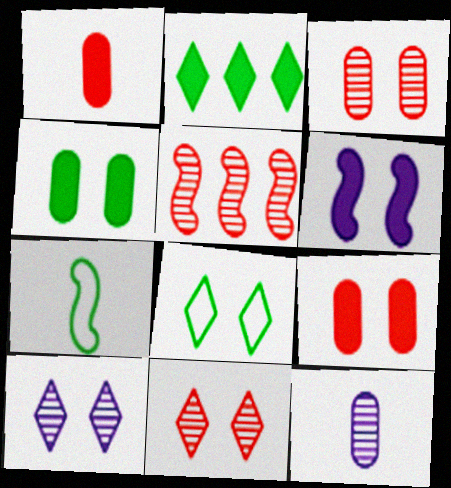[[1, 2, 6], 
[3, 6, 8], 
[5, 6, 7]]